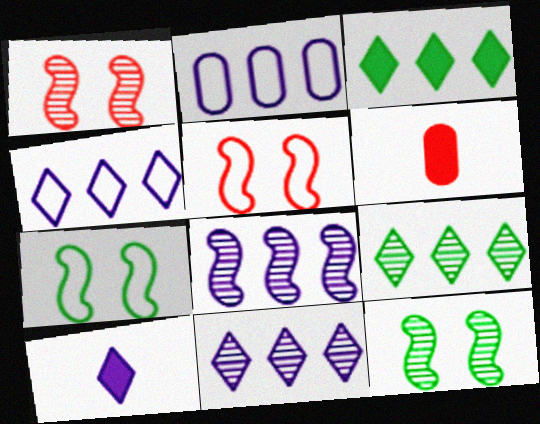[[4, 6, 12], 
[6, 7, 11]]